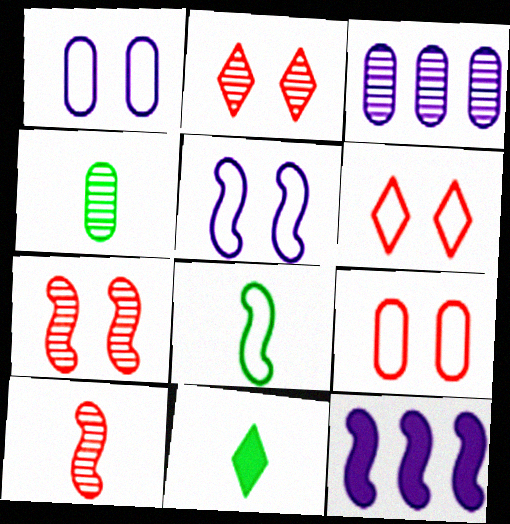[[4, 6, 12], 
[4, 8, 11], 
[7, 8, 12]]